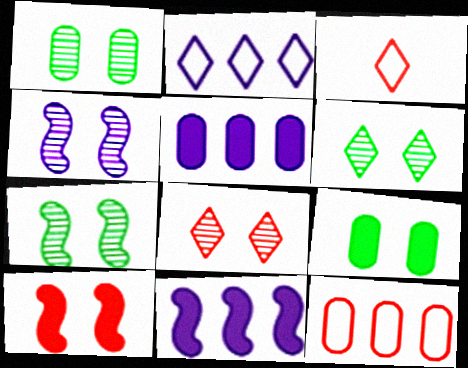[[1, 3, 11], 
[1, 4, 8], 
[1, 6, 7], 
[3, 5, 7]]